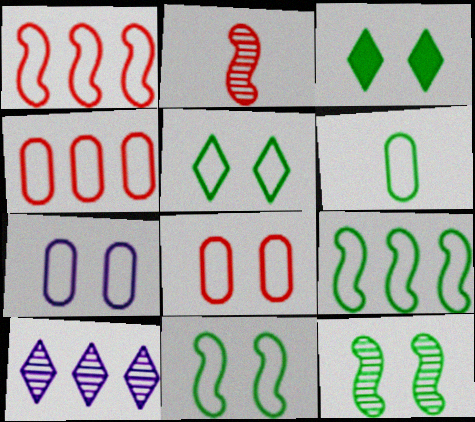[[4, 6, 7], 
[5, 6, 9]]